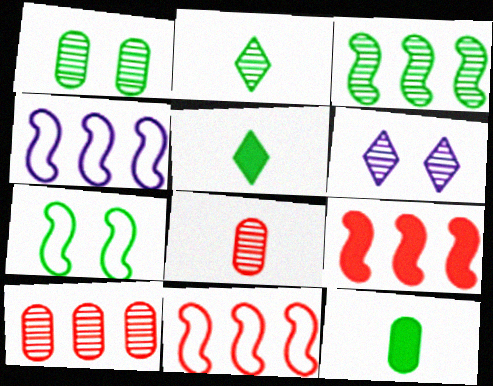[[1, 2, 3], 
[3, 4, 9], 
[3, 6, 8], 
[6, 11, 12]]